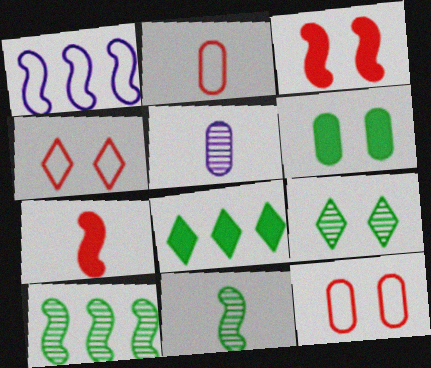[[1, 3, 11]]